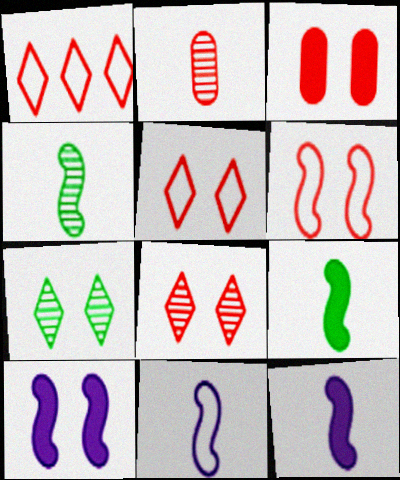[[3, 6, 8]]